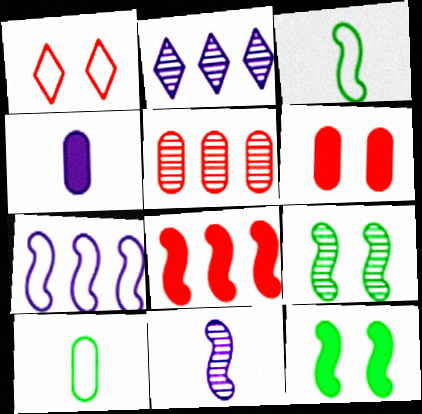[[1, 7, 10], 
[2, 3, 6]]